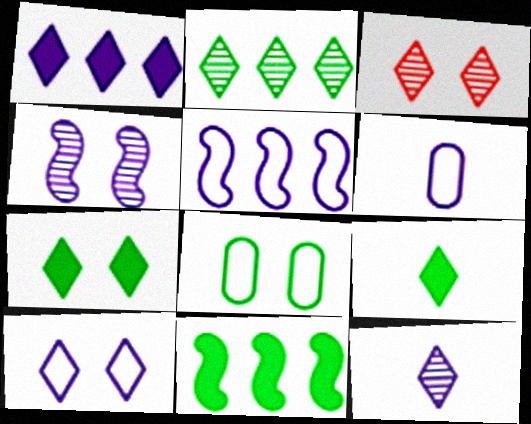[[1, 4, 6], 
[1, 10, 12], 
[2, 3, 12], 
[3, 6, 11], 
[3, 7, 10], 
[5, 6, 10]]